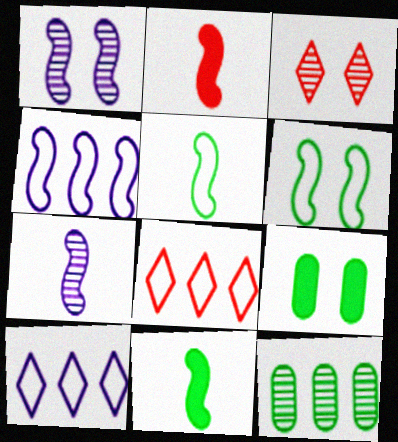[[2, 5, 7], 
[3, 7, 12], 
[7, 8, 9]]